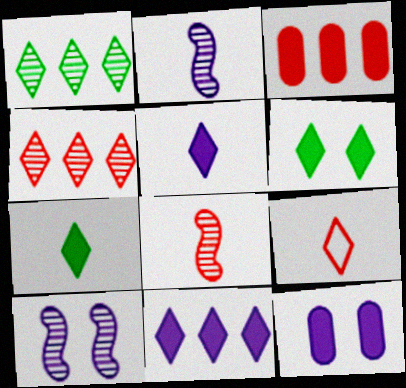[]